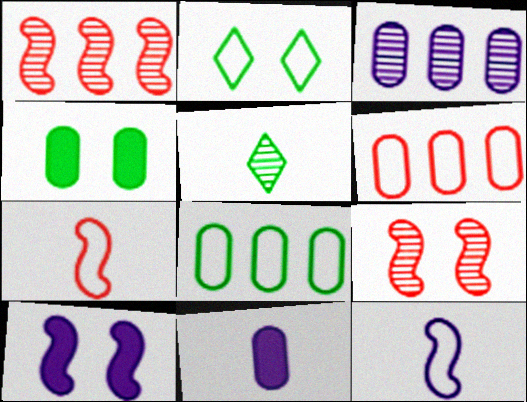[[1, 2, 11], 
[2, 6, 12], 
[3, 5, 9], 
[5, 6, 10], 
[5, 7, 11]]